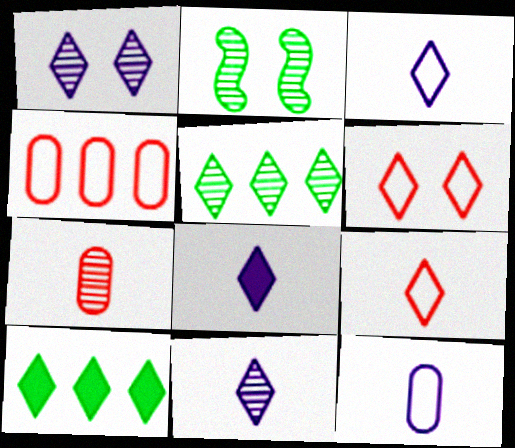[[1, 9, 10], 
[2, 4, 8], 
[3, 8, 11], 
[5, 6, 8], 
[6, 10, 11]]